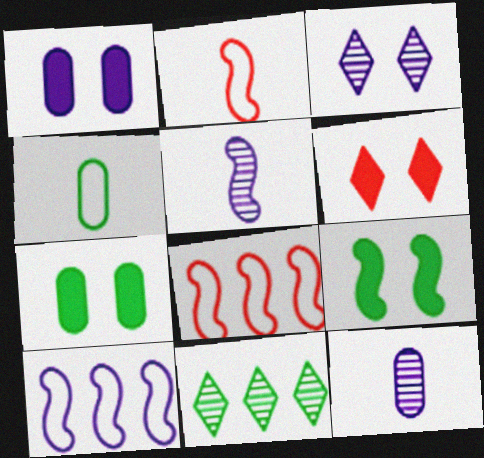[[1, 2, 11], 
[1, 6, 9], 
[4, 9, 11], 
[5, 8, 9]]